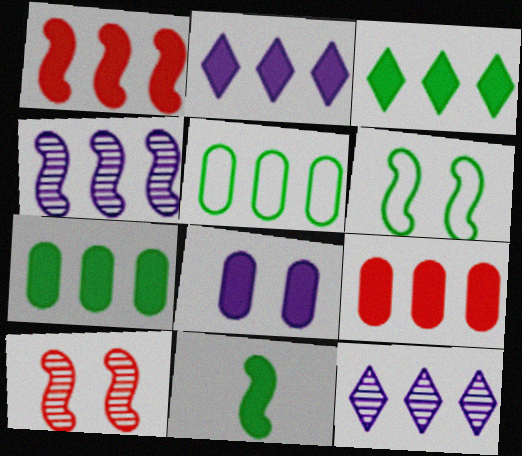[[1, 2, 7], 
[1, 5, 12]]